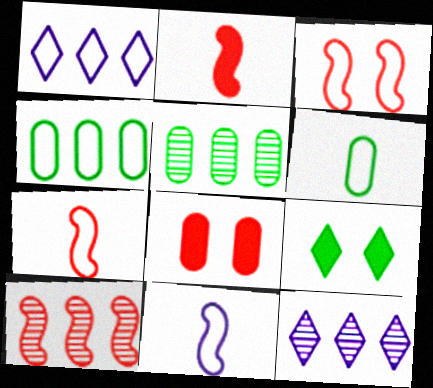[[1, 3, 6], 
[2, 3, 10], 
[5, 10, 12]]